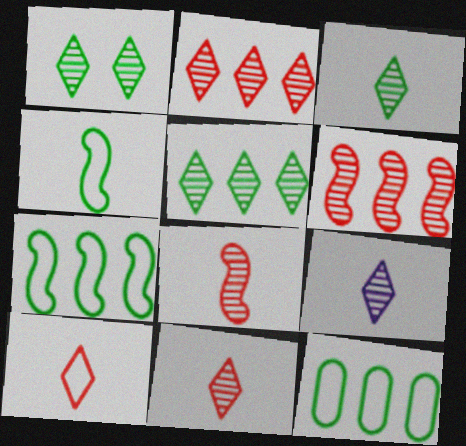[[1, 2, 9], 
[1, 3, 5], 
[3, 9, 11]]